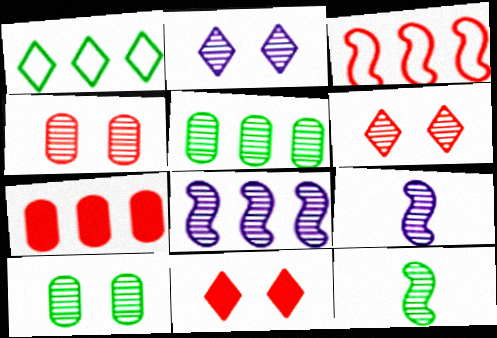[[1, 7, 8], 
[5, 6, 9]]